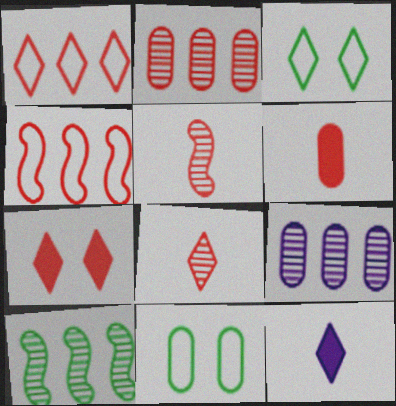[[1, 7, 8], 
[6, 9, 11]]